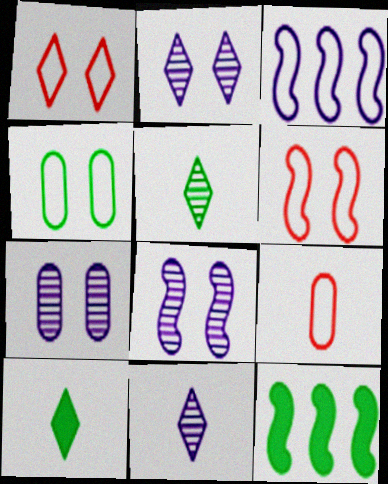[[2, 7, 8], 
[2, 9, 12], 
[4, 5, 12]]